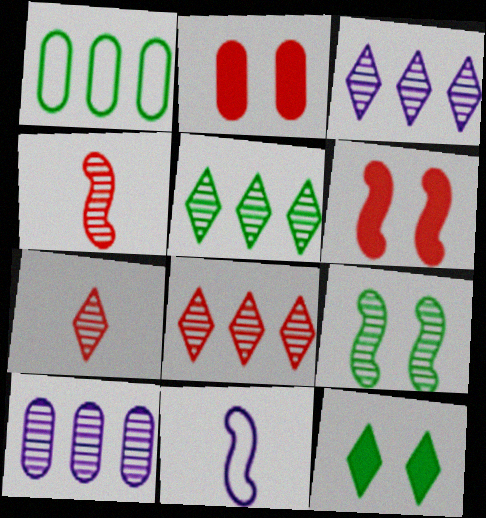[[2, 5, 11], 
[3, 5, 8], 
[7, 9, 10]]